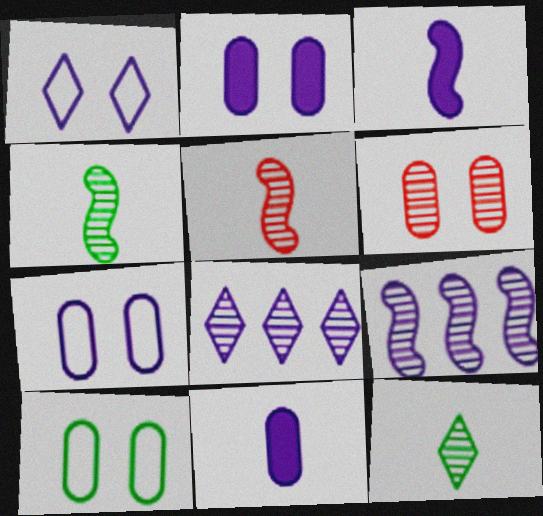[[1, 9, 11], 
[2, 6, 10], 
[3, 7, 8], 
[4, 6, 8], 
[6, 9, 12]]